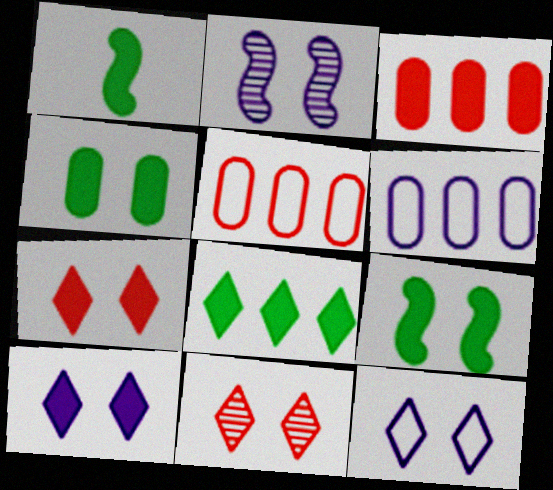[[1, 3, 10], 
[1, 4, 8], 
[1, 6, 11]]